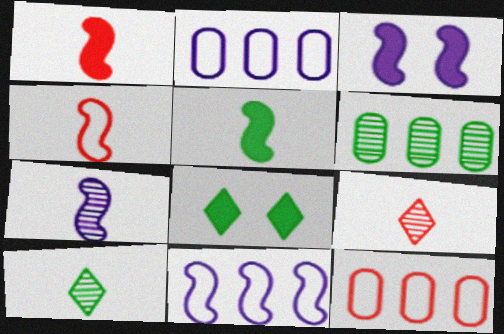[[3, 7, 11], 
[3, 10, 12], 
[4, 5, 7], 
[7, 8, 12]]